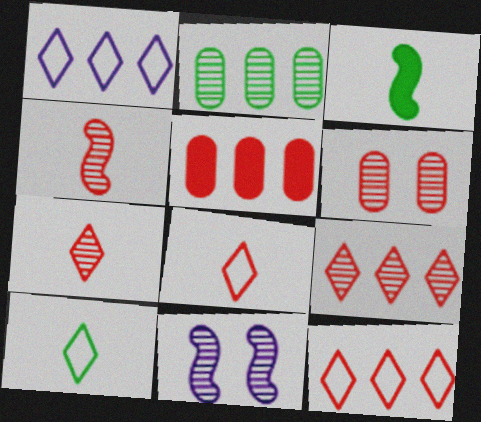[[1, 3, 6], 
[2, 7, 11], 
[4, 6, 9], 
[5, 10, 11]]